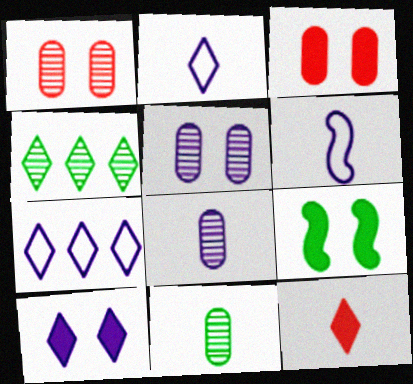[[3, 4, 6], 
[3, 9, 10], 
[6, 11, 12]]